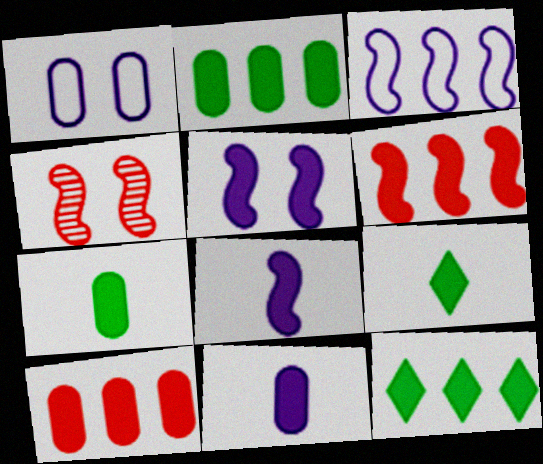[[5, 9, 10]]